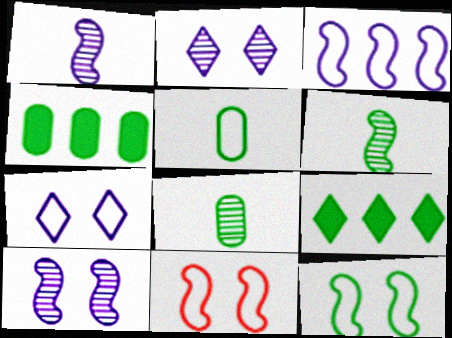[[8, 9, 12]]